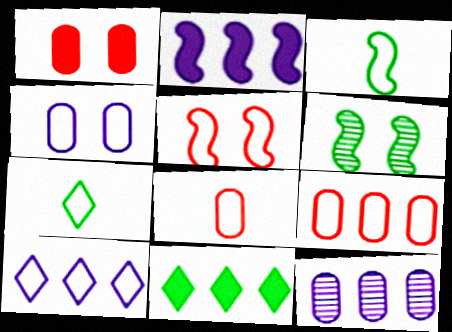[[2, 10, 12]]